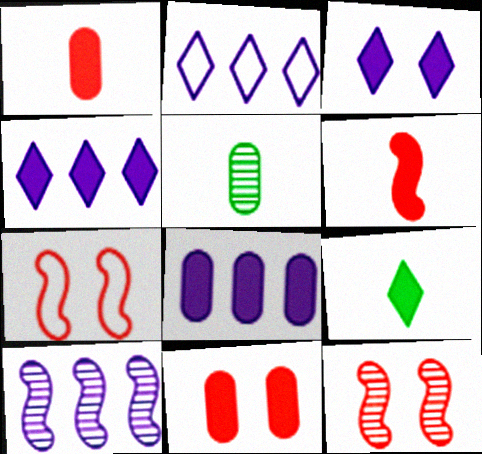[[2, 8, 10], 
[4, 5, 7]]